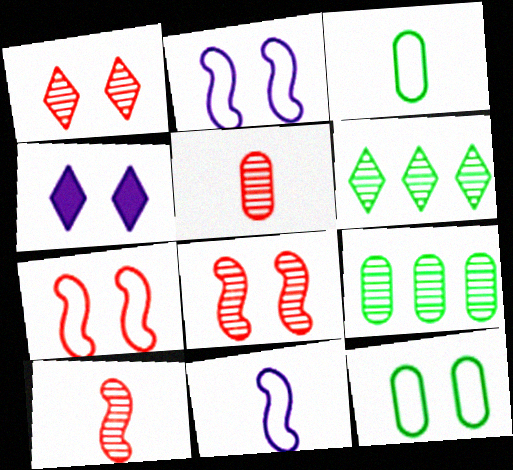[[4, 8, 12]]